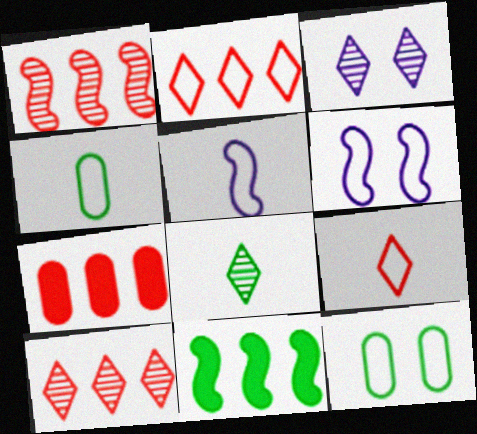[[1, 2, 7], 
[2, 4, 6], 
[2, 5, 12], 
[3, 8, 10], 
[4, 5, 9], 
[6, 7, 8], 
[8, 11, 12]]